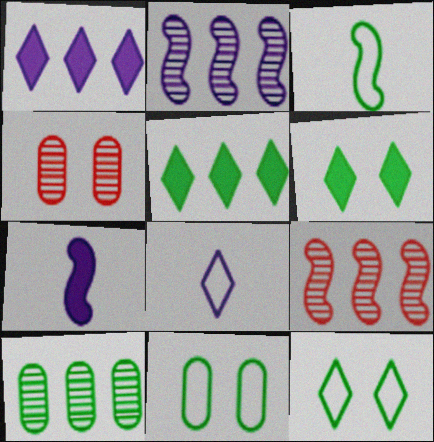[[1, 3, 4], 
[3, 6, 10]]